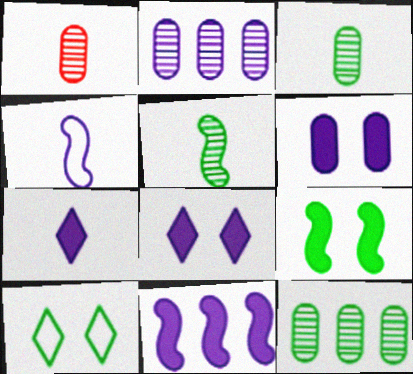[[1, 10, 11], 
[2, 4, 8], 
[6, 7, 11]]